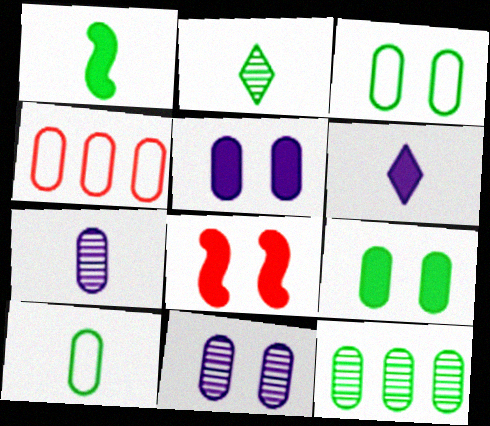[[1, 2, 10], 
[4, 7, 9], 
[9, 10, 12]]